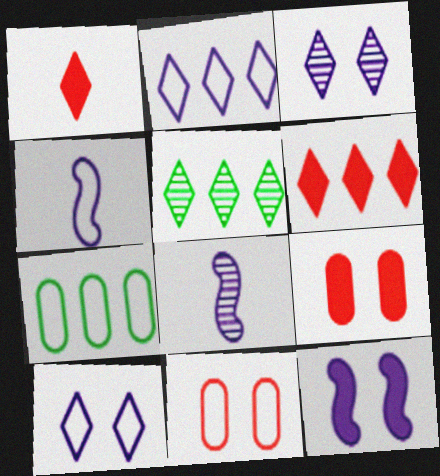[[1, 5, 10], 
[2, 5, 6], 
[4, 5, 9]]